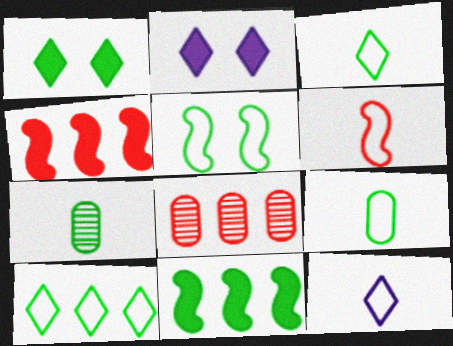[[5, 9, 10], 
[6, 9, 12]]